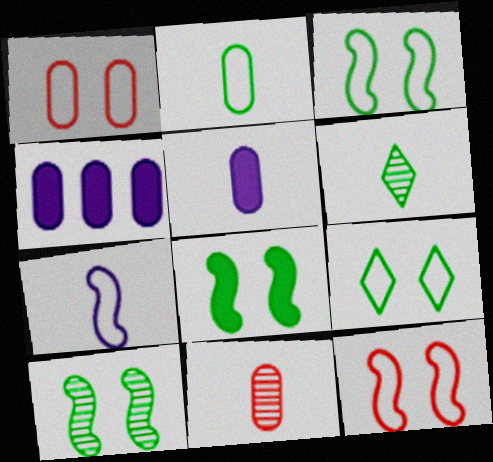[[2, 5, 11], 
[3, 8, 10], 
[4, 6, 12]]